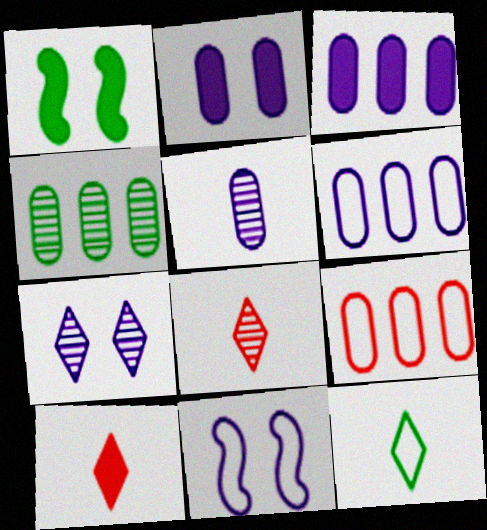[[1, 3, 10], 
[1, 4, 12], 
[1, 6, 8], 
[2, 5, 6], 
[2, 7, 11], 
[3, 4, 9], 
[4, 10, 11], 
[9, 11, 12]]